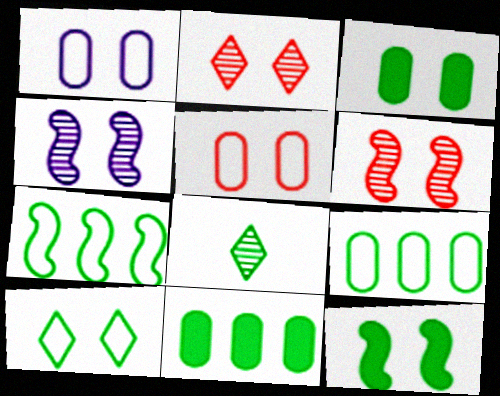[[1, 2, 12], 
[3, 7, 8], 
[8, 9, 12]]